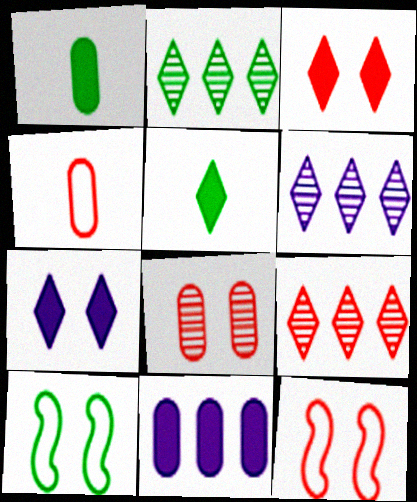[[1, 2, 10], 
[1, 6, 12], 
[2, 6, 9], 
[3, 8, 12], 
[7, 8, 10]]